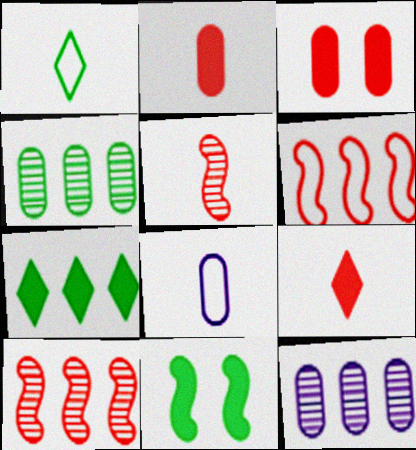[[1, 4, 11], 
[3, 4, 8], 
[6, 7, 12]]